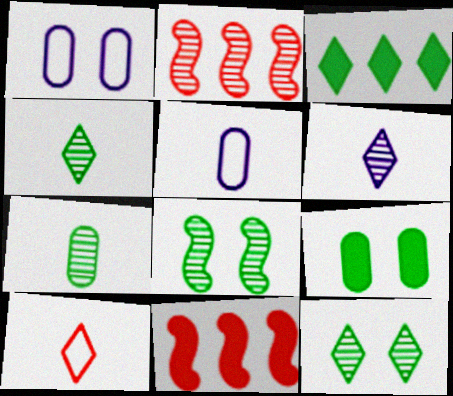[[1, 4, 11], 
[5, 11, 12]]